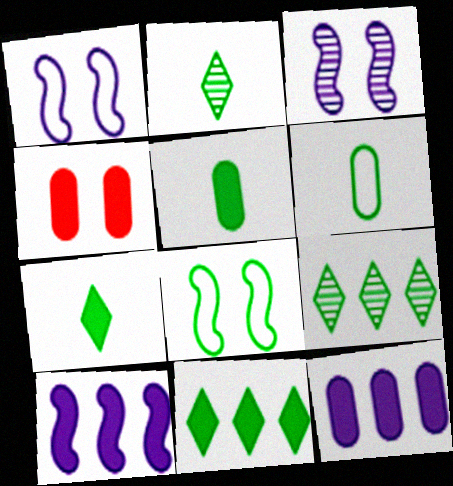[[4, 5, 12], 
[4, 7, 10], 
[5, 8, 9]]